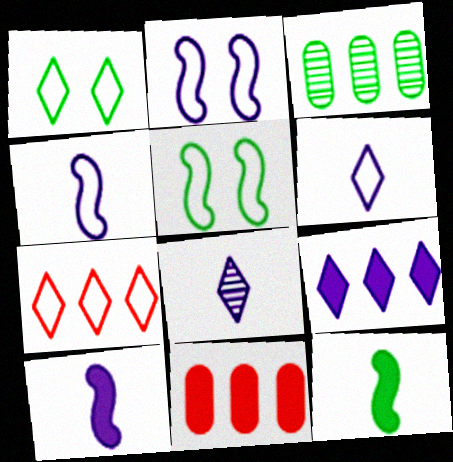[[1, 3, 12], 
[1, 6, 7], 
[5, 8, 11]]